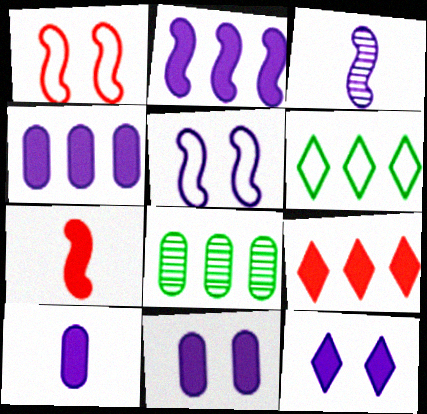[[2, 3, 5], 
[2, 10, 12], 
[4, 10, 11]]